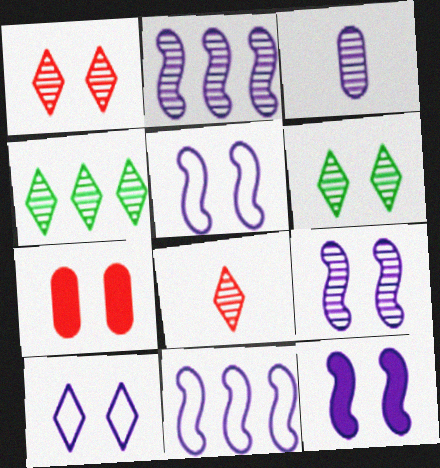[[5, 6, 7], 
[5, 9, 12]]